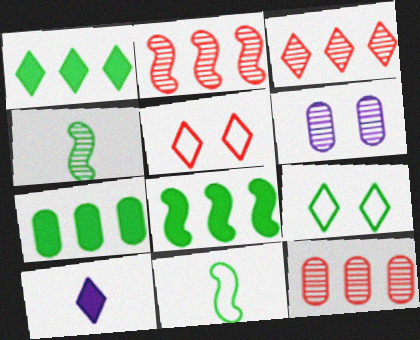[[1, 7, 8], 
[2, 3, 12], 
[3, 4, 6], 
[3, 9, 10], 
[4, 7, 9]]